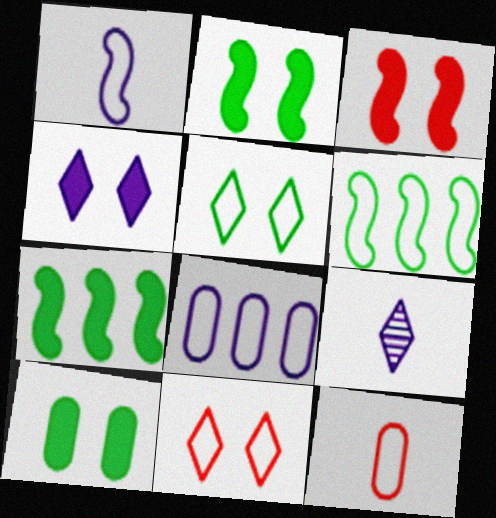[[3, 4, 10]]